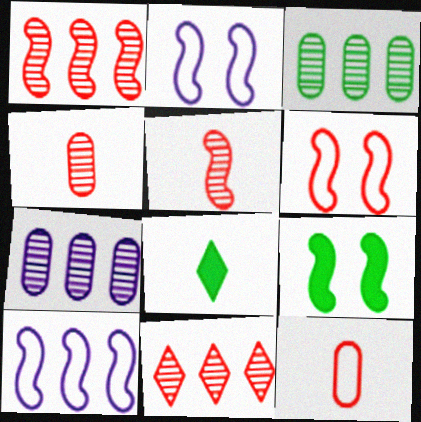[[5, 9, 10], 
[6, 7, 8]]